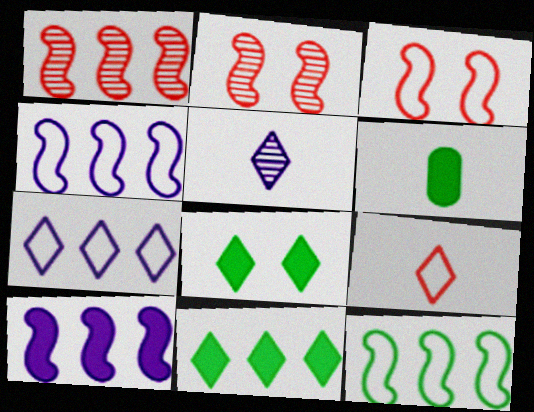[[1, 10, 12], 
[2, 6, 7]]